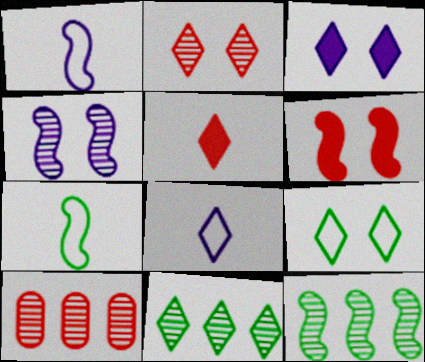[[1, 6, 12], 
[2, 3, 9], 
[3, 7, 10]]